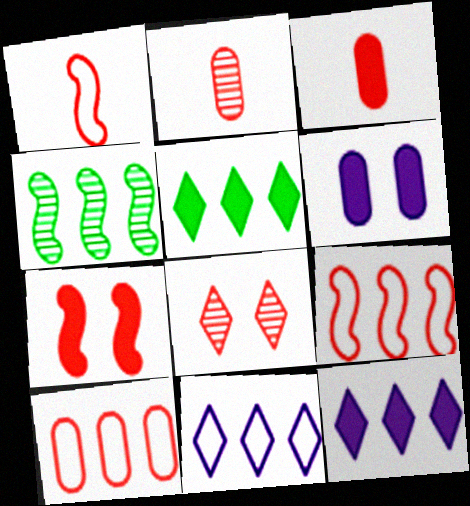[[3, 8, 9], 
[4, 10, 12]]